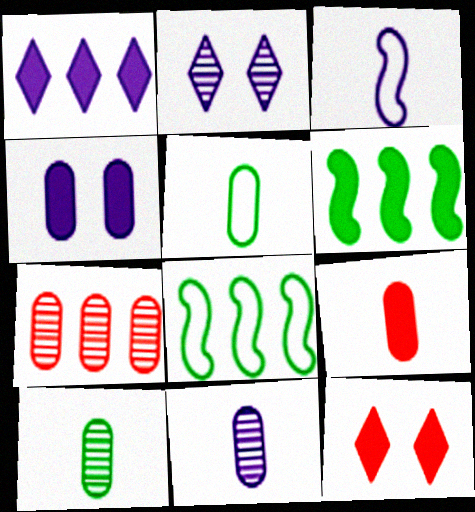[[1, 7, 8], 
[2, 8, 9], 
[4, 5, 7], 
[5, 9, 11], 
[8, 11, 12]]